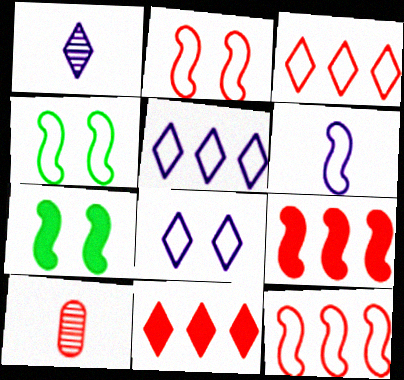[[2, 10, 11], 
[4, 6, 12], 
[5, 7, 10]]